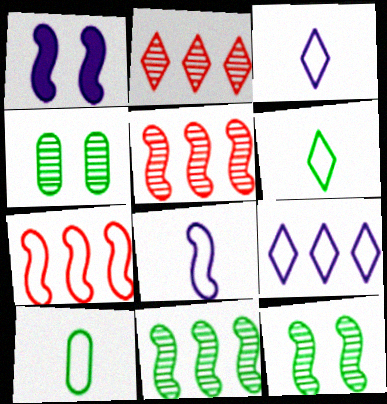[[1, 2, 10]]